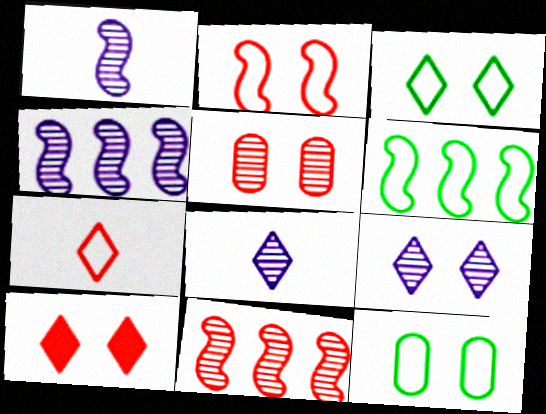[[2, 5, 10], 
[3, 9, 10]]